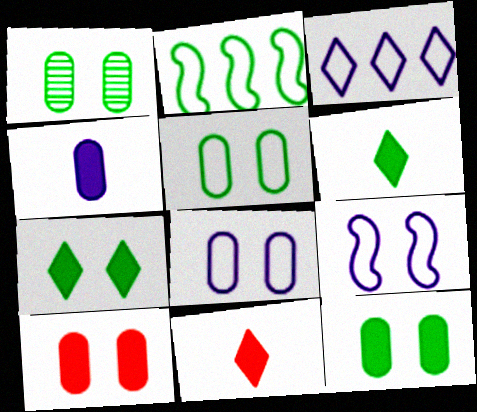[[1, 2, 6], 
[1, 5, 12], 
[1, 8, 10]]